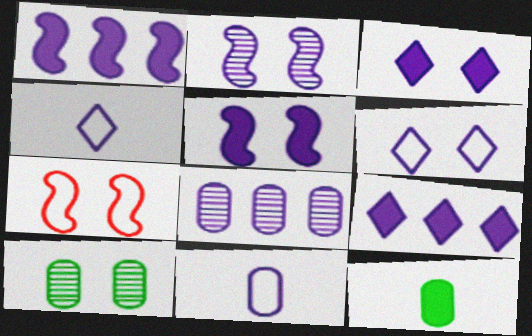[[2, 9, 11], 
[3, 7, 10], 
[4, 5, 8]]